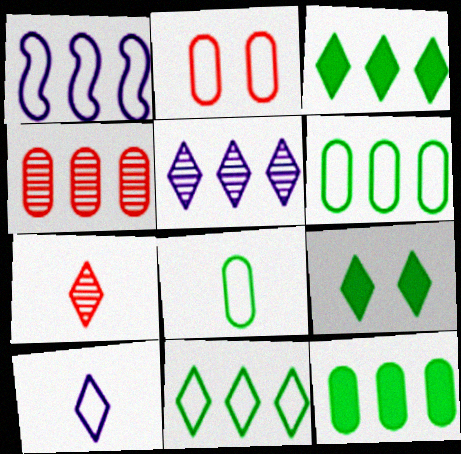[[1, 3, 4]]